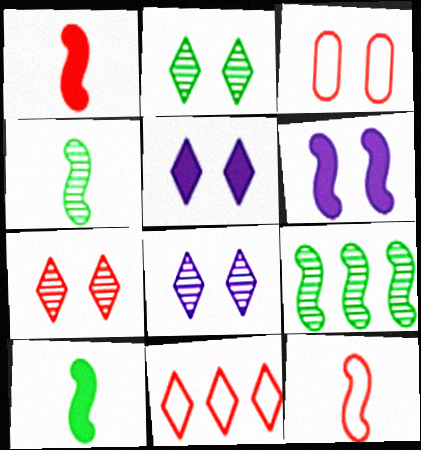[[2, 3, 6], 
[2, 7, 8], 
[3, 11, 12], 
[6, 9, 12]]